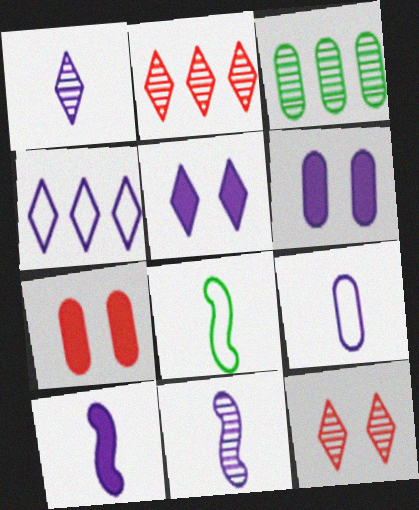[[1, 4, 5], 
[1, 9, 10], 
[2, 6, 8], 
[3, 7, 9], 
[3, 11, 12], 
[4, 6, 11]]